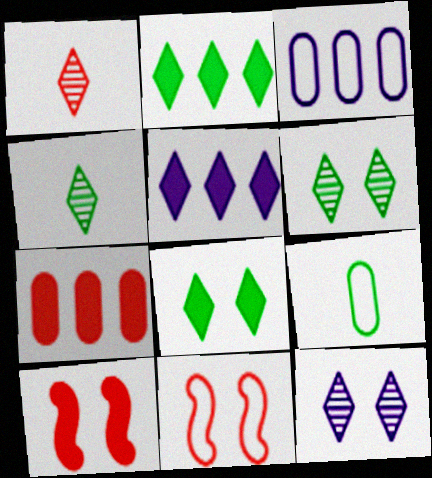[[1, 7, 11], 
[3, 4, 10]]